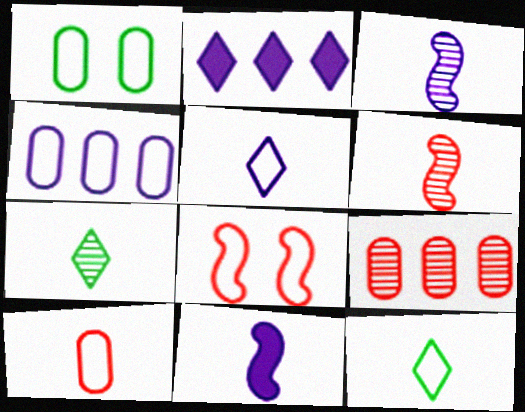[[1, 2, 6], 
[1, 4, 10], 
[4, 8, 12], 
[7, 10, 11]]